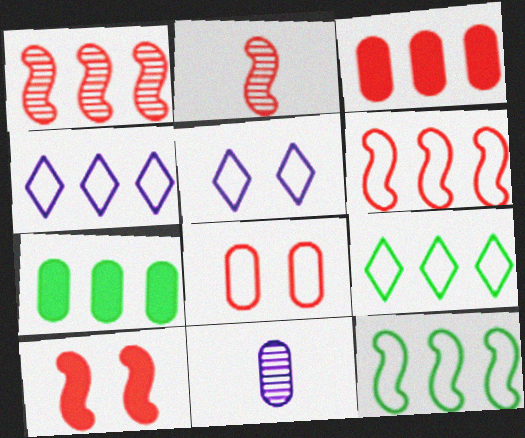[[1, 4, 7], 
[2, 5, 7], 
[2, 6, 10], 
[7, 8, 11], 
[9, 10, 11]]